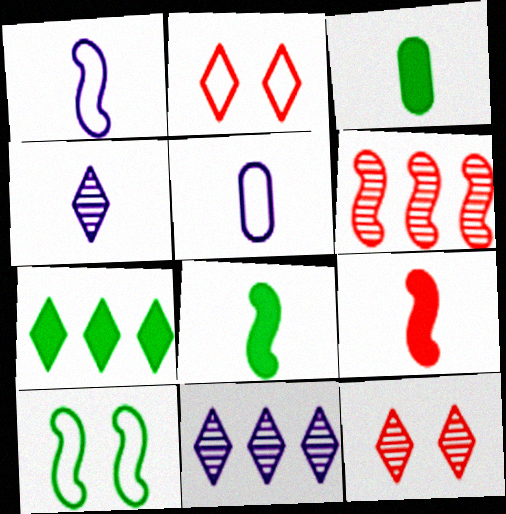[[2, 4, 7]]